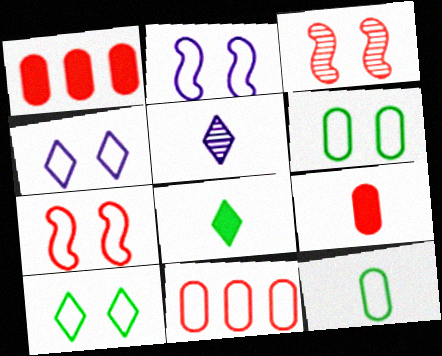[[4, 6, 7]]